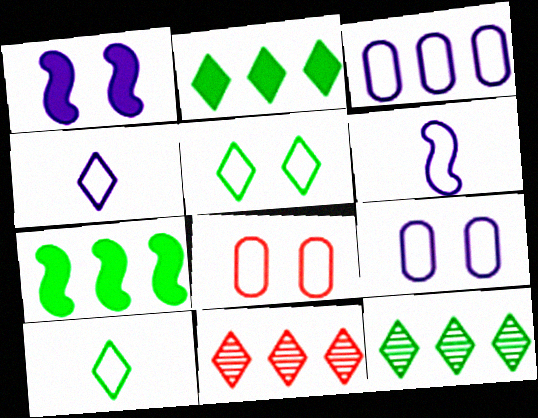[[3, 7, 11]]